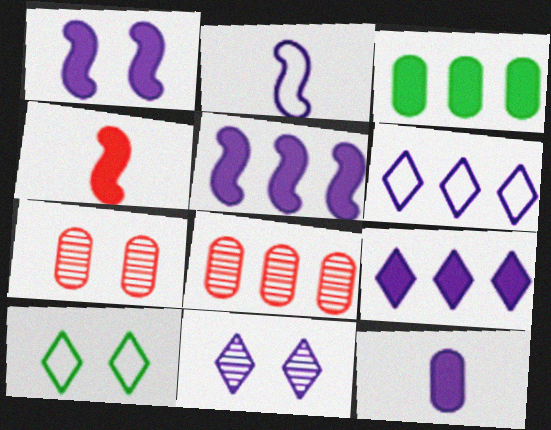[[1, 7, 10], 
[1, 9, 12]]